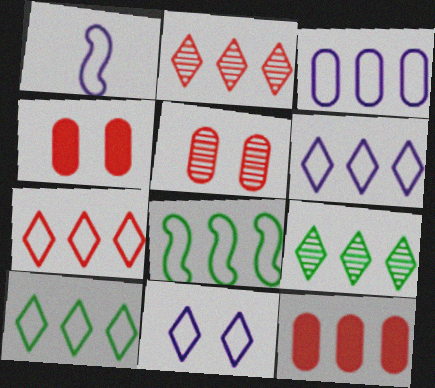[[1, 3, 11], 
[1, 4, 9], 
[3, 7, 8], 
[6, 7, 10]]